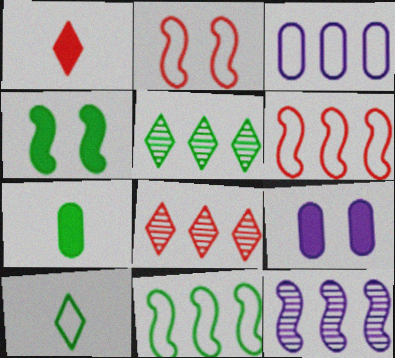[[2, 3, 10]]